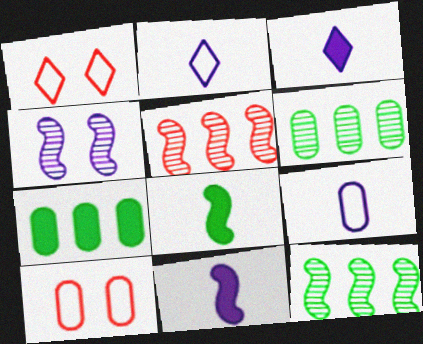[[1, 6, 11], 
[3, 10, 12]]